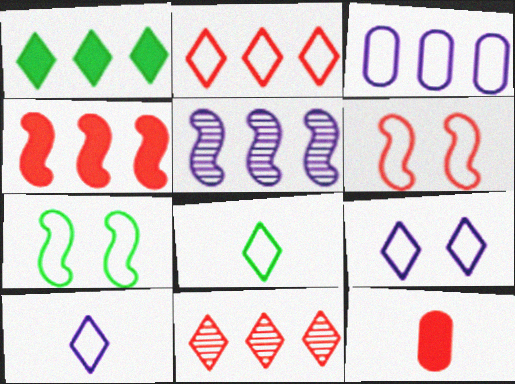[[2, 8, 9], 
[3, 6, 8], 
[6, 11, 12]]